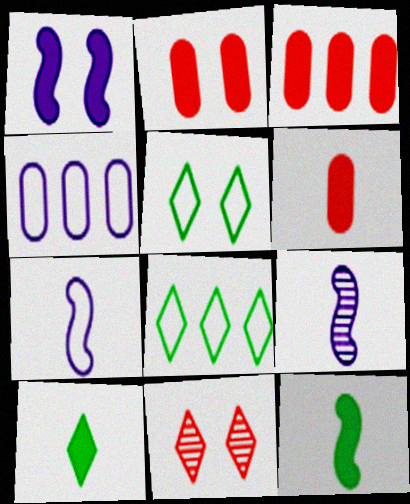[[1, 3, 10], 
[2, 3, 6], 
[2, 8, 9], 
[3, 5, 9], 
[4, 11, 12]]